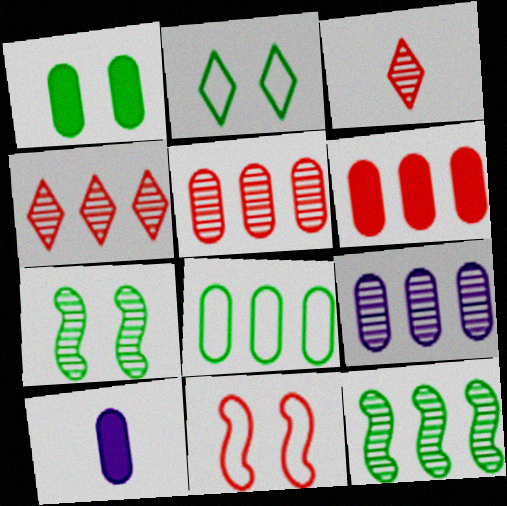[[1, 2, 7], 
[1, 6, 10], 
[3, 6, 11], 
[3, 7, 9], 
[4, 9, 12], 
[6, 8, 9]]